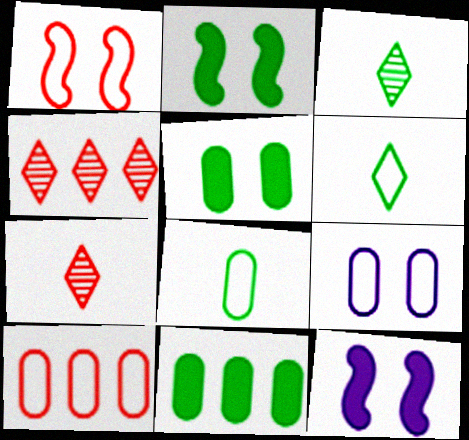[[3, 10, 12], 
[4, 8, 12], 
[8, 9, 10]]